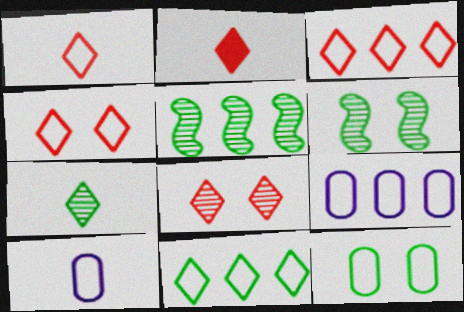[[1, 3, 4], 
[2, 3, 8], 
[2, 6, 9]]